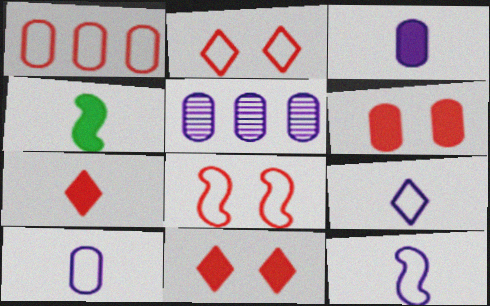[[2, 4, 5], 
[3, 4, 7], 
[9, 10, 12]]